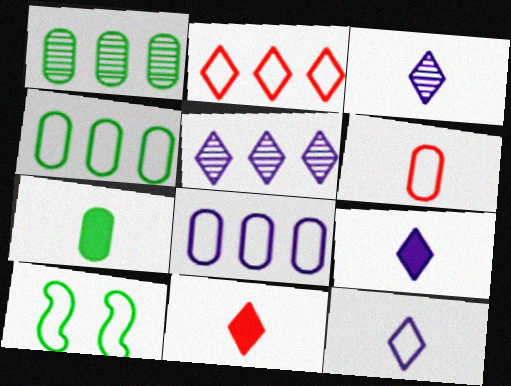[[3, 9, 12]]